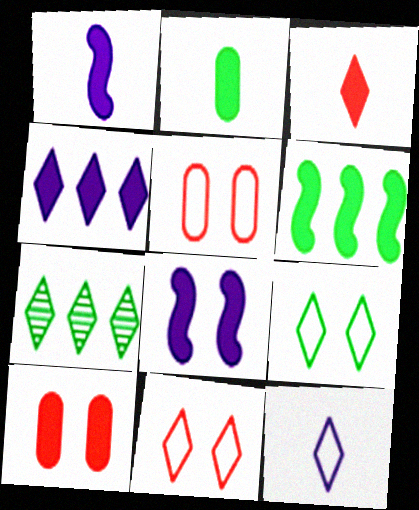[[1, 2, 3], 
[1, 5, 7]]